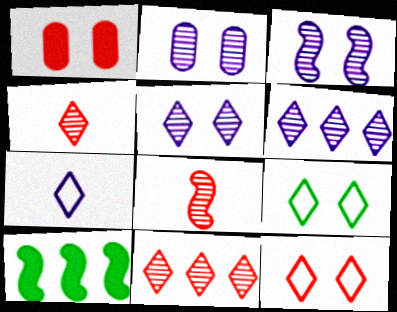[[1, 3, 9], 
[2, 3, 5]]